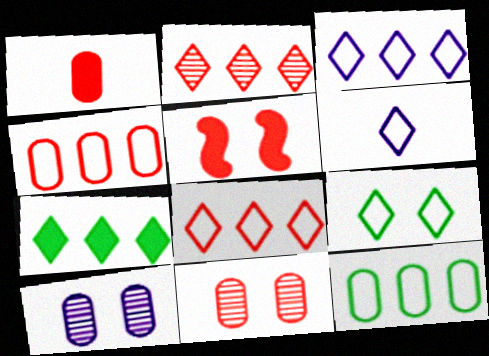[[1, 4, 11], 
[1, 10, 12], 
[2, 3, 7], 
[5, 9, 10], 
[6, 8, 9]]